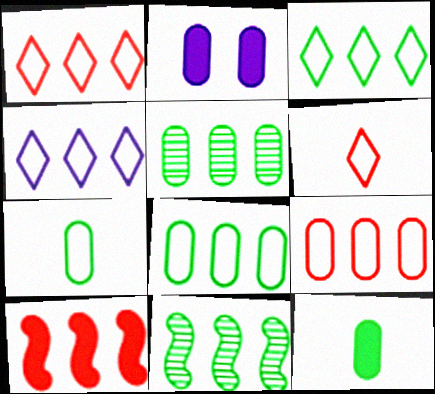[[1, 3, 4], 
[2, 6, 11], 
[4, 5, 10]]